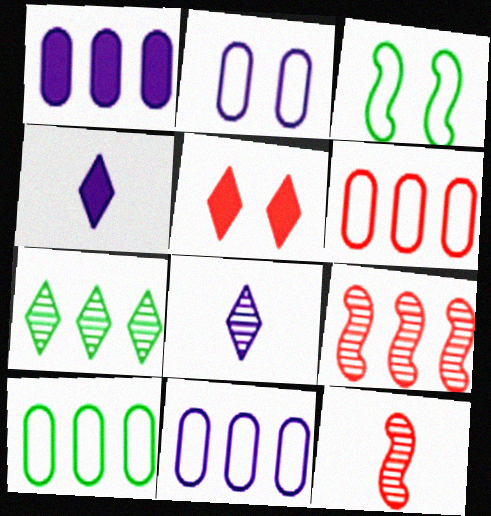[[5, 6, 12], 
[6, 10, 11]]